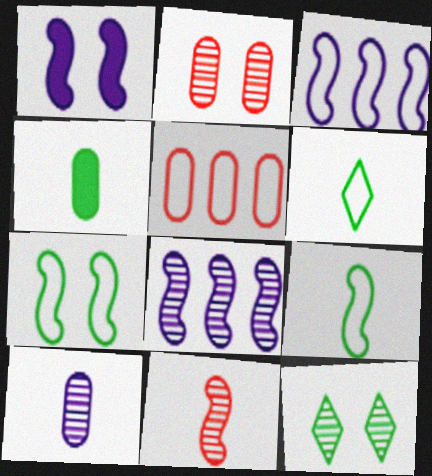[]